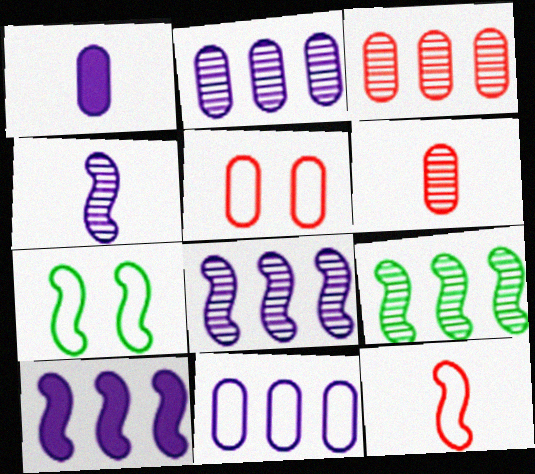[]